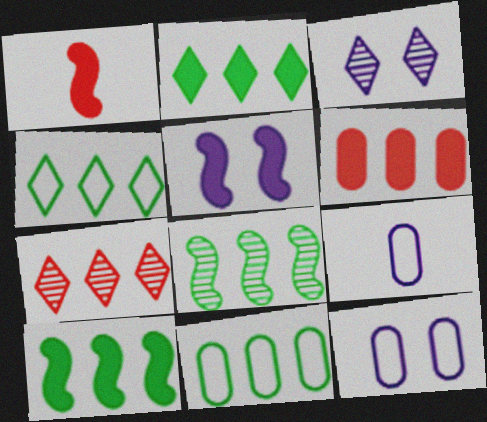[[1, 3, 11], 
[1, 5, 10], 
[2, 8, 11], 
[3, 5, 12]]